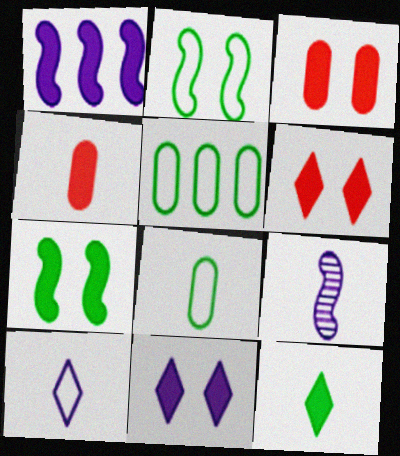[[1, 3, 12], 
[3, 7, 11], 
[5, 6, 9]]